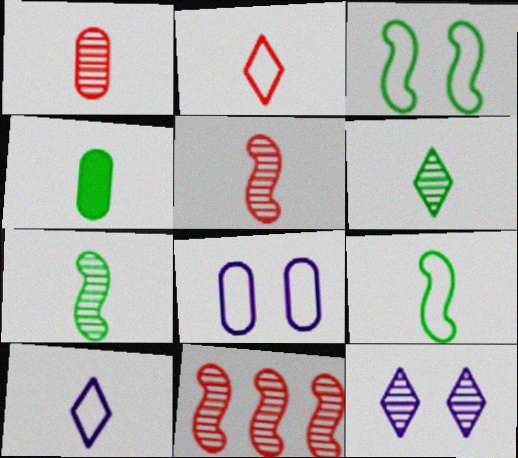[[4, 5, 10], 
[4, 6, 9]]